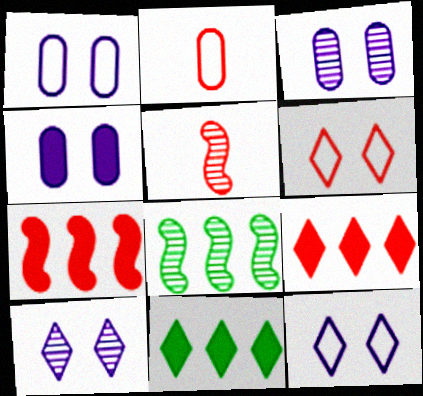[[1, 3, 4], 
[1, 5, 11]]